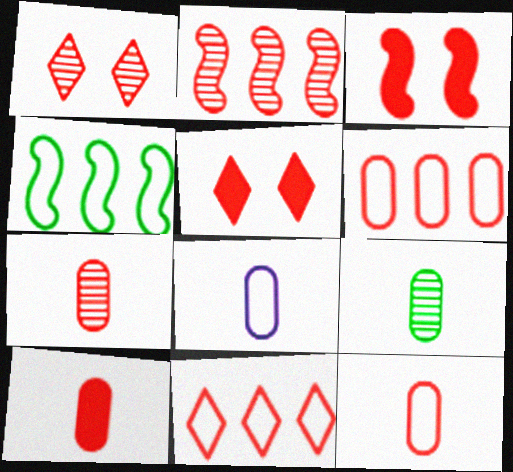[[1, 2, 7], 
[2, 5, 12], 
[3, 7, 11], 
[7, 10, 12], 
[8, 9, 10]]